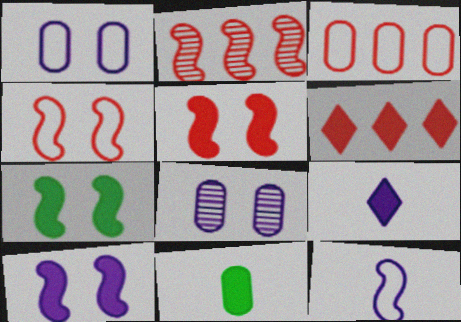[[2, 3, 6], 
[2, 7, 12], 
[3, 8, 11], 
[5, 7, 10], 
[6, 10, 11]]